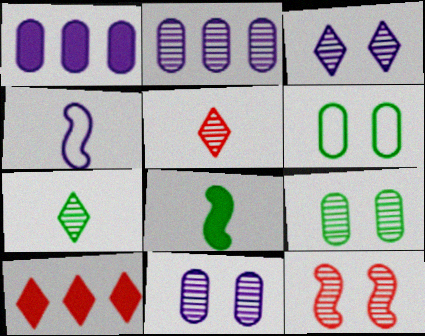[[1, 3, 4], 
[2, 7, 12], 
[3, 9, 12], 
[4, 9, 10]]